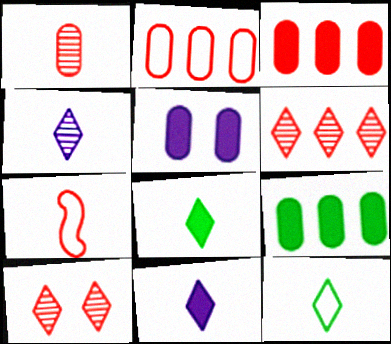[[3, 7, 10]]